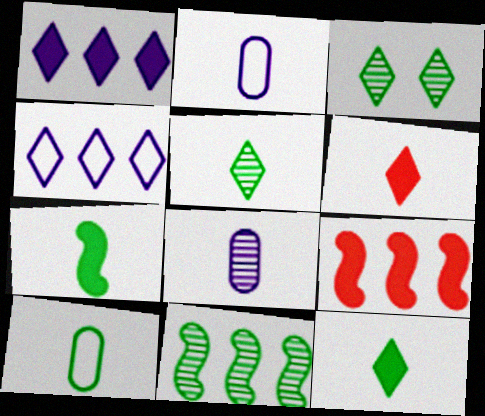[[2, 3, 9], 
[3, 4, 6], 
[5, 7, 10]]